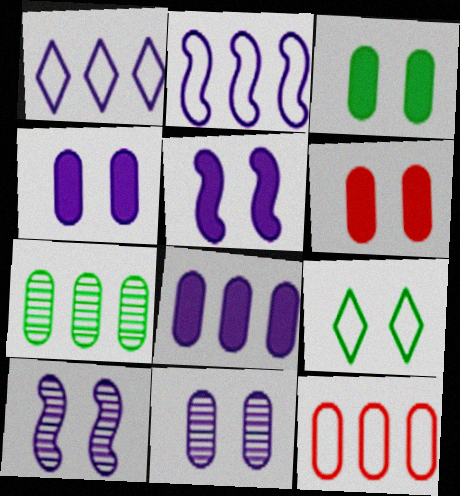[[3, 4, 6], 
[6, 9, 10], 
[7, 8, 12]]